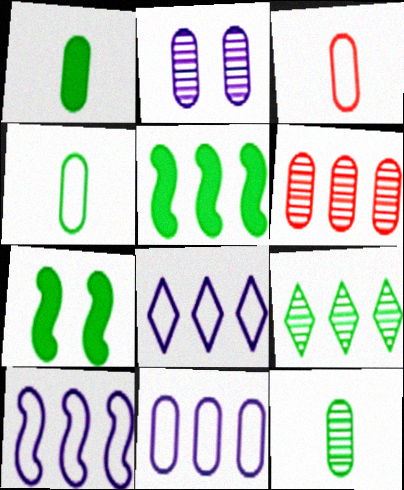[[1, 4, 12], 
[2, 6, 12], 
[4, 7, 9], 
[5, 6, 8], 
[8, 10, 11]]